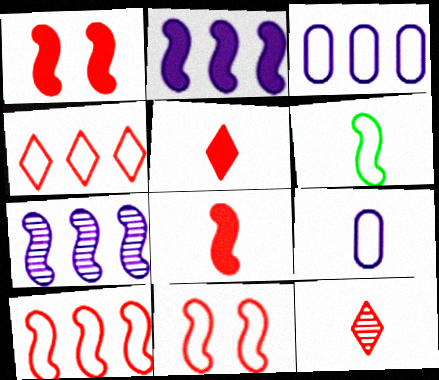[[1, 6, 7]]